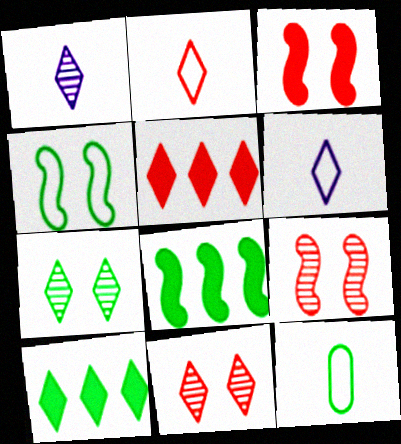[[2, 5, 11], 
[5, 6, 7], 
[6, 10, 11], 
[7, 8, 12]]